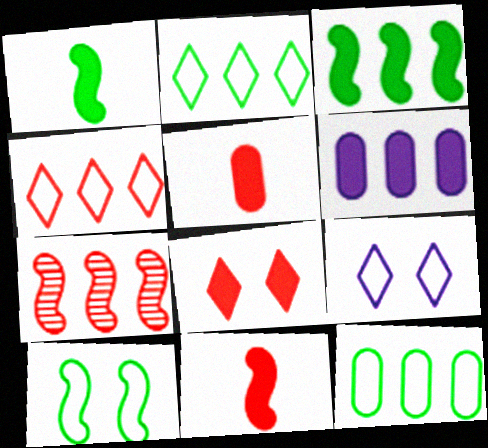[[1, 6, 8], 
[2, 6, 7]]